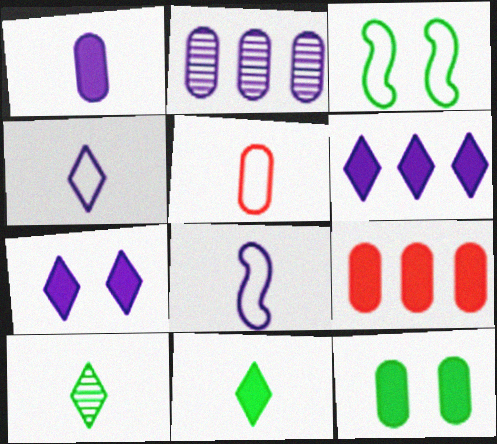[[1, 9, 12], 
[2, 5, 12], 
[2, 7, 8]]